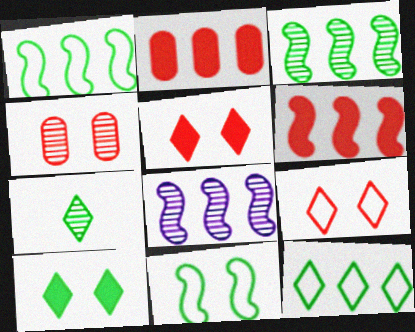[[1, 6, 8], 
[2, 8, 12], 
[4, 7, 8], 
[7, 10, 12]]